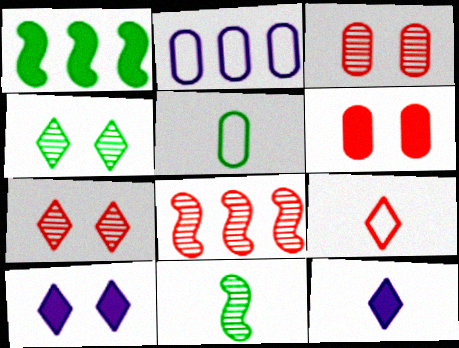[[1, 4, 5], 
[1, 6, 12], 
[5, 8, 10], 
[6, 8, 9]]